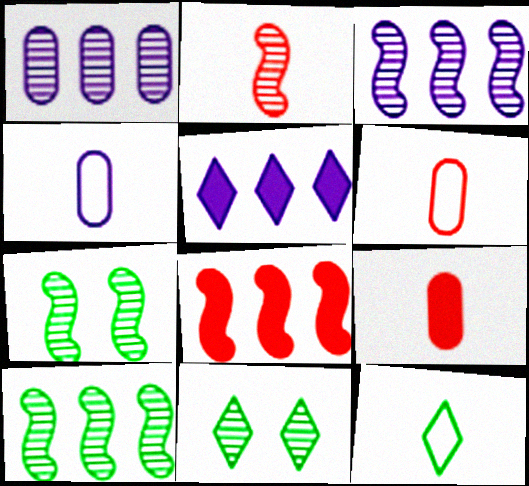[[1, 2, 11], 
[2, 3, 7], 
[4, 8, 11], 
[5, 6, 7]]